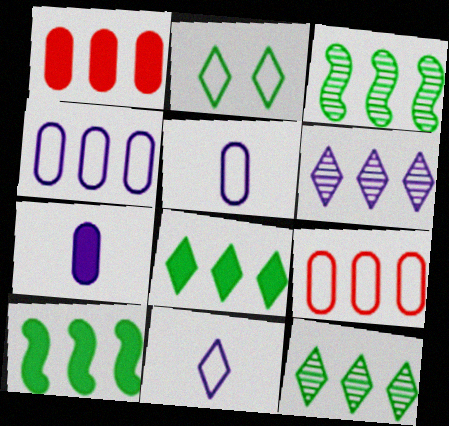[[6, 9, 10]]